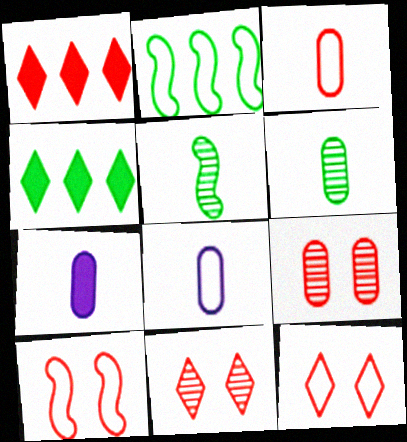[[2, 7, 11], 
[2, 8, 12], 
[3, 6, 7]]